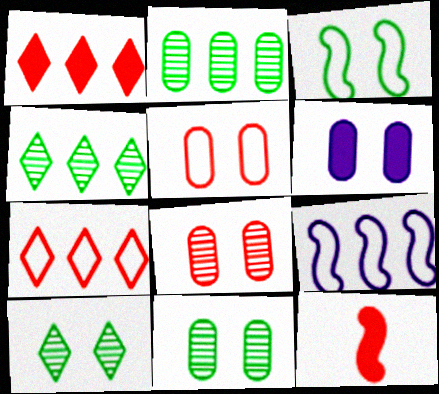[[1, 2, 9], 
[5, 6, 11], 
[7, 8, 12]]